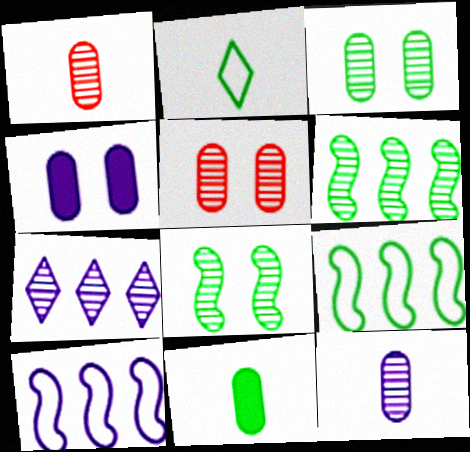[[1, 7, 8]]